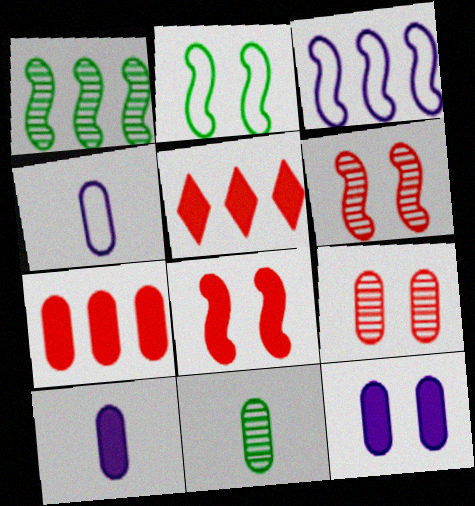[]